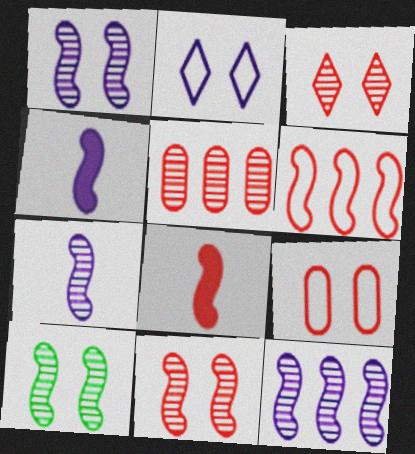[[1, 7, 12], 
[1, 10, 11], 
[4, 6, 10], 
[6, 8, 11]]